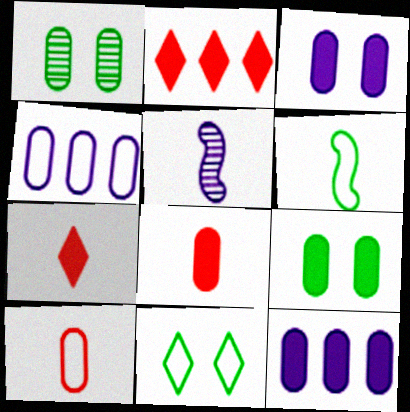[[1, 4, 8], 
[1, 10, 12], 
[8, 9, 12]]